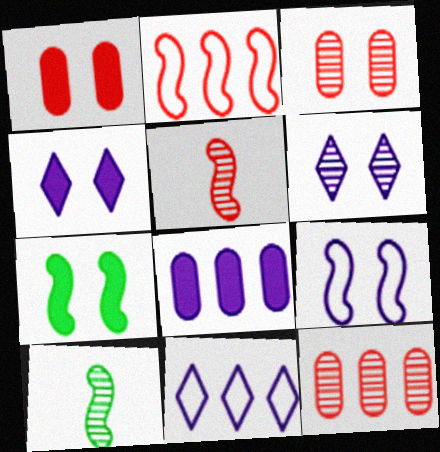[[1, 4, 7], 
[1, 10, 11], 
[6, 10, 12]]